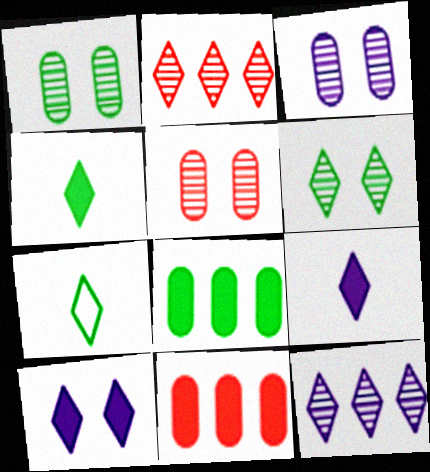[[1, 3, 5], 
[2, 7, 10]]